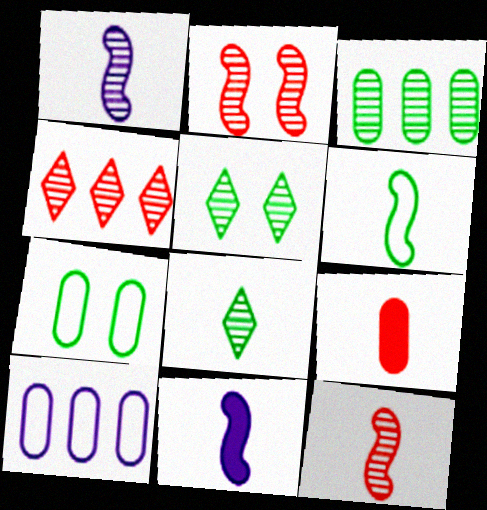[[4, 7, 11], 
[6, 11, 12]]